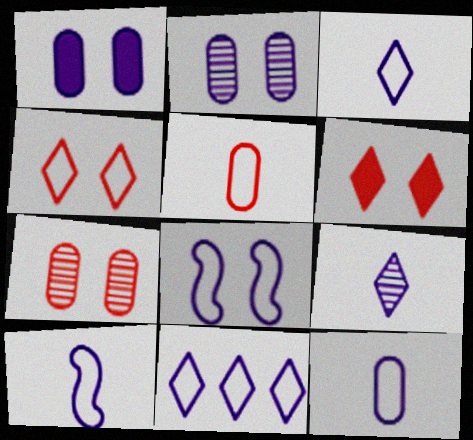[[3, 10, 12], 
[8, 11, 12]]